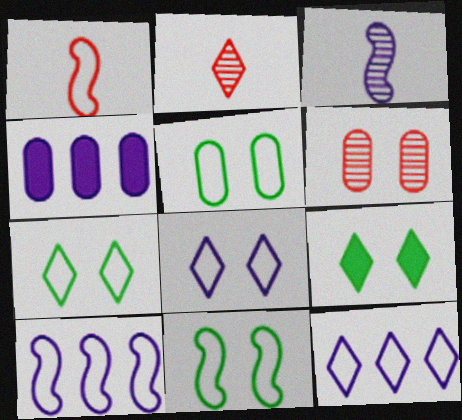[[1, 5, 12], 
[1, 10, 11], 
[2, 4, 11], 
[2, 9, 12], 
[3, 4, 8], 
[5, 7, 11]]